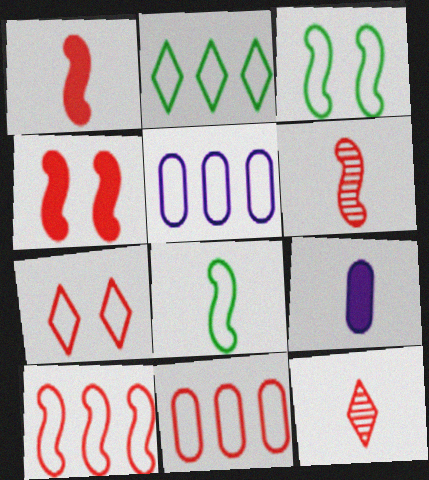[[2, 5, 10], 
[4, 6, 10], 
[4, 11, 12], 
[5, 7, 8], 
[8, 9, 12]]